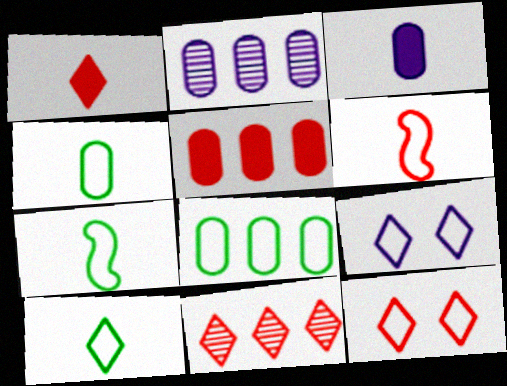[[1, 11, 12], 
[2, 5, 8], 
[4, 7, 10], 
[6, 8, 9]]